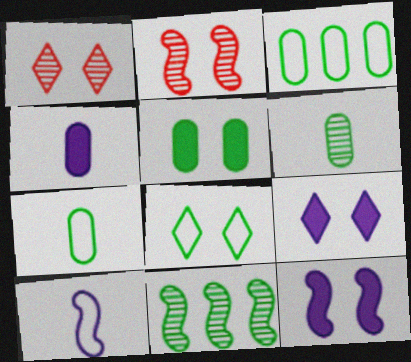[[1, 8, 9], 
[3, 5, 6]]